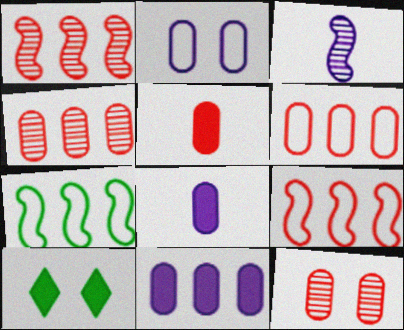[[3, 6, 10], 
[5, 6, 12]]